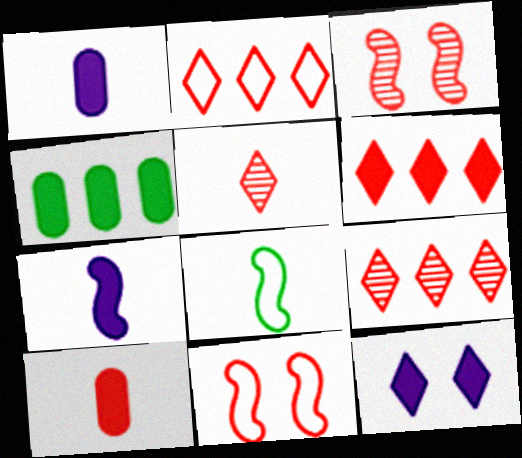[[1, 5, 8], 
[2, 3, 10], 
[2, 6, 9], 
[9, 10, 11]]